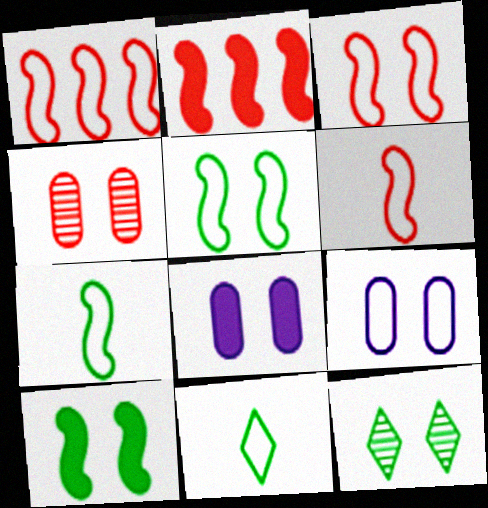[[1, 3, 6], 
[1, 9, 11], 
[3, 8, 12]]